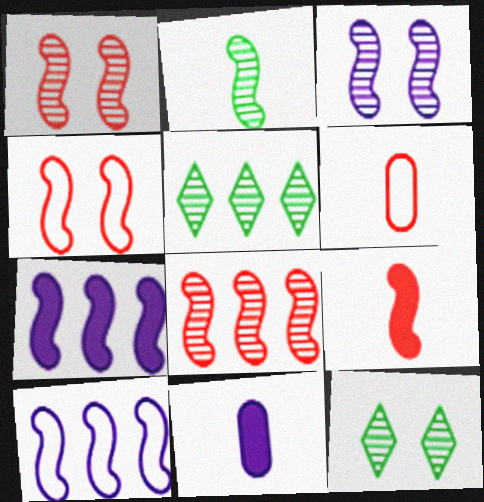[[2, 3, 8], 
[2, 4, 7], 
[4, 5, 11], 
[4, 8, 9], 
[6, 7, 12]]